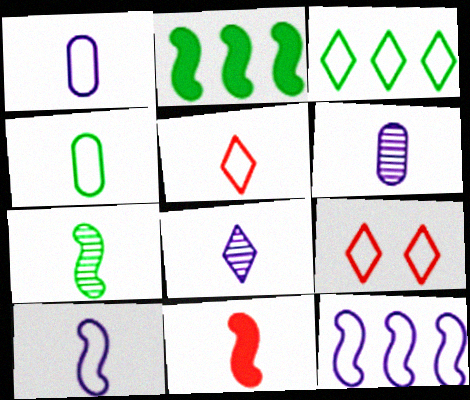[[2, 6, 9], 
[4, 5, 10], 
[4, 8, 11], 
[4, 9, 12], 
[7, 10, 11]]